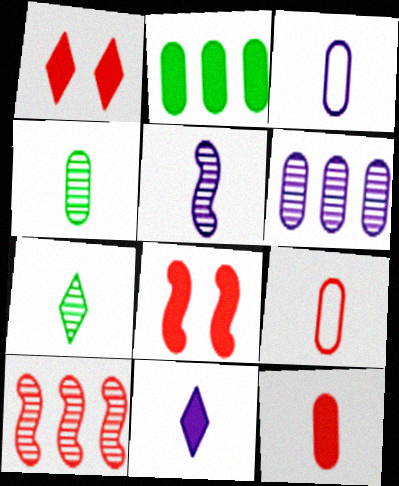[[1, 9, 10], 
[2, 8, 11], 
[3, 4, 12], 
[3, 5, 11]]